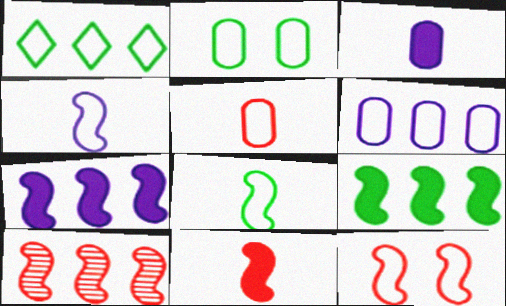[[1, 2, 8], 
[2, 5, 6], 
[10, 11, 12]]